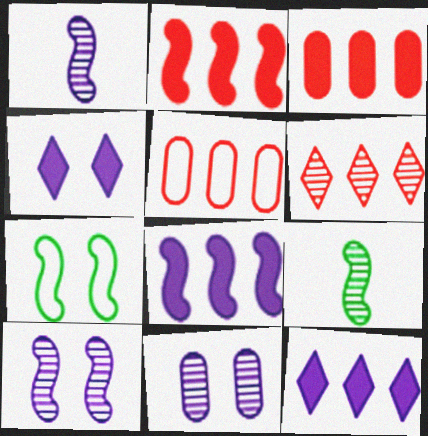[[1, 2, 7], 
[2, 5, 6], 
[4, 5, 9], 
[6, 9, 11]]